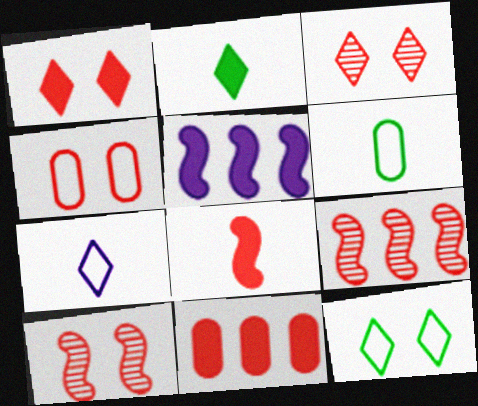[[1, 4, 10], 
[1, 8, 11], 
[3, 5, 6]]